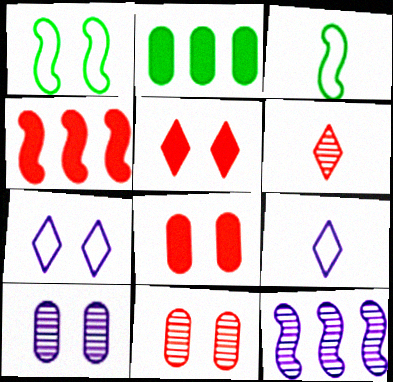[[1, 5, 10]]